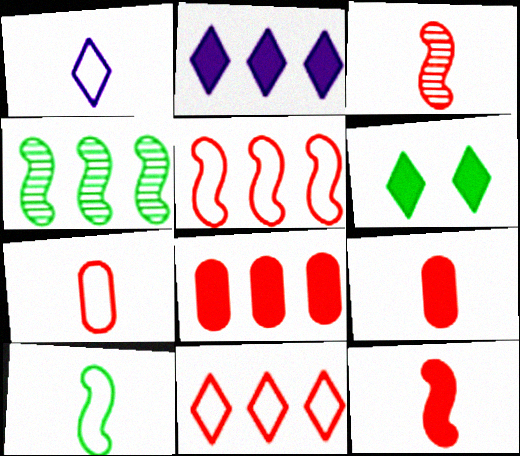[[1, 7, 10]]